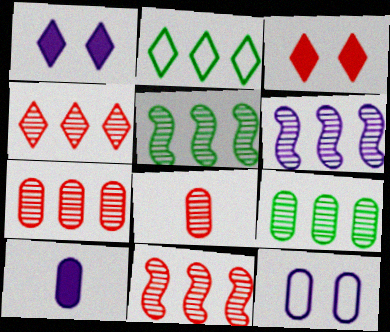[[4, 6, 9], 
[4, 7, 11], 
[5, 6, 11]]